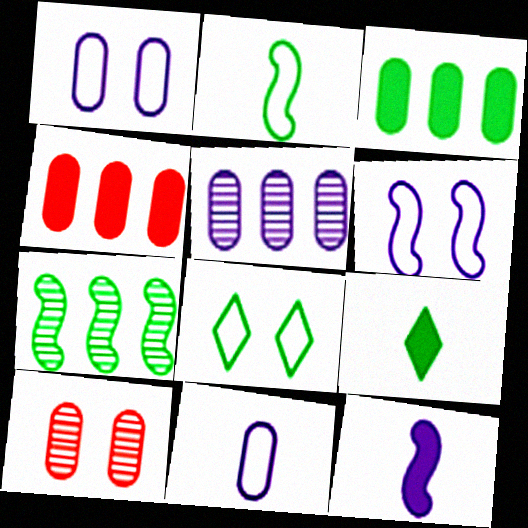[[3, 10, 11]]